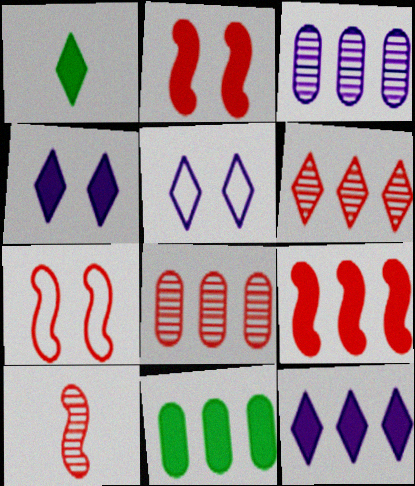[[1, 3, 7], 
[1, 5, 6], 
[5, 10, 11], 
[7, 9, 10], 
[9, 11, 12]]